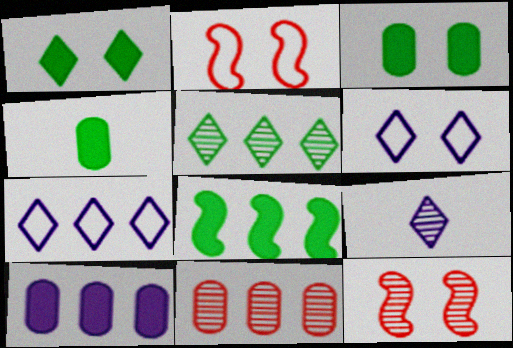[[1, 4, 8], 
[3, 6, 12], 
[4, 7, 12], 
[7, 8, 11]]